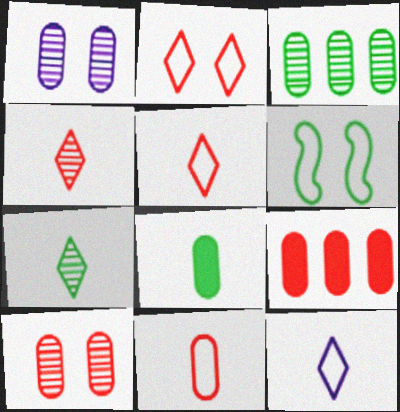[[9, 10, 11]]